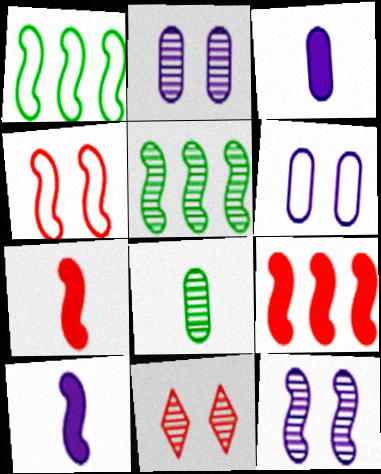[[1, 3, 11], 
[1, 7, 12], 
[4, 5, 10]]